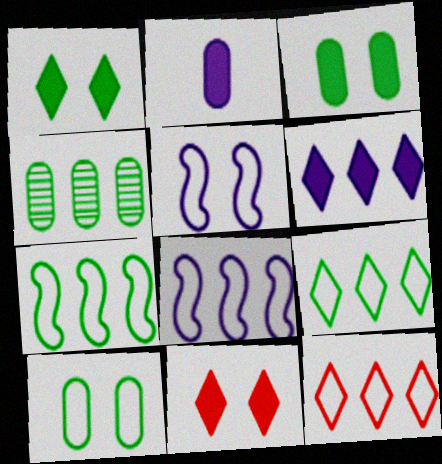[]